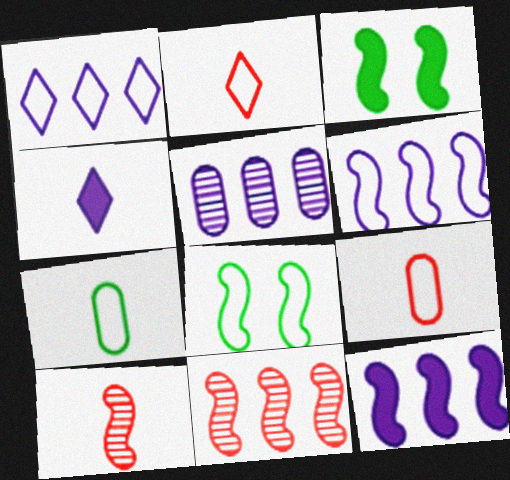[[1, 5, 12], 
[1, 8, 9], 
[2, 3, 5], 
[3, 6, 10], 
[4, 7, 10], 
[8, 10, 12]]